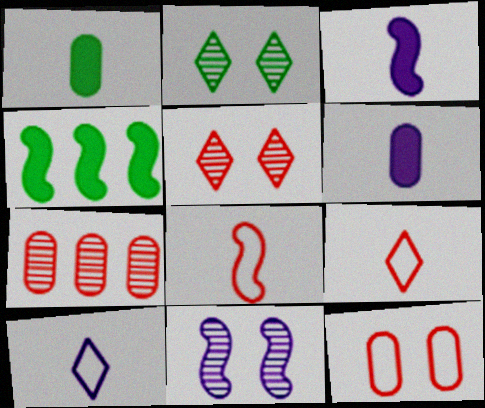[[4, 8, 11]]